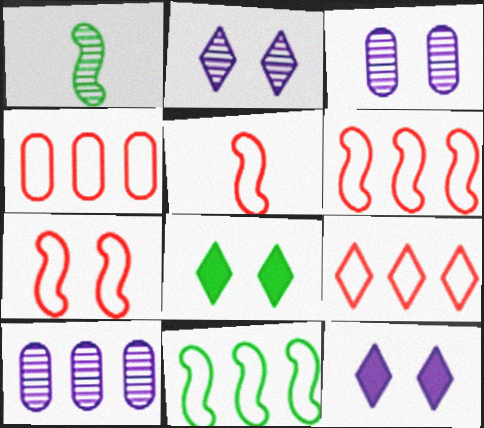[[1, 4, 12], 
[3, 7, 8], 
[4, 6, 9], 
[5, 6, 7], 
[5, 8, 10]]